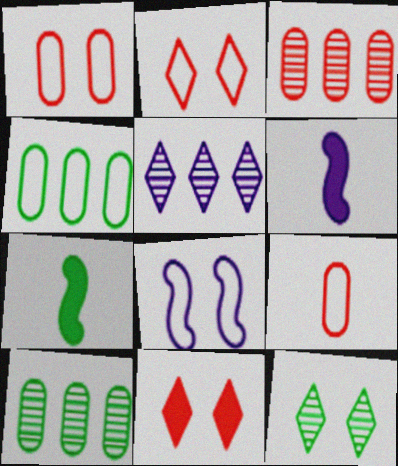[[1, 5, 7], 
[2, 6, 10], 
[4, 7, 12]]